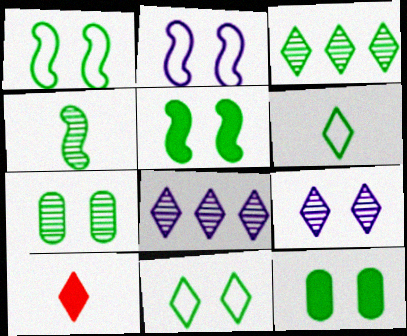[[3, 4, 7], 
[5, 7, 11], 
[8, 10, 11]]